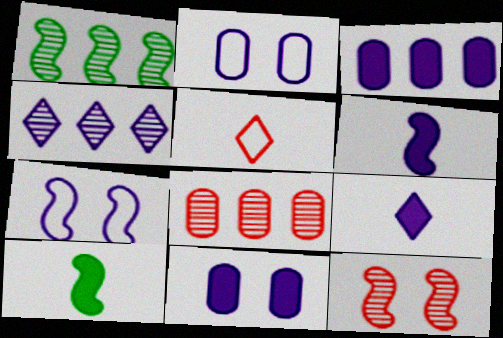[[1, 4, 8], 
[1, 5, 11], 
[2, 4, 6]]